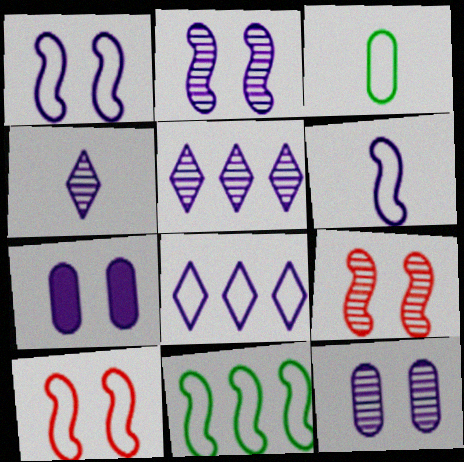[[3, 8, 10], 
[5, 6, 7], 
[6, 10, 11]]